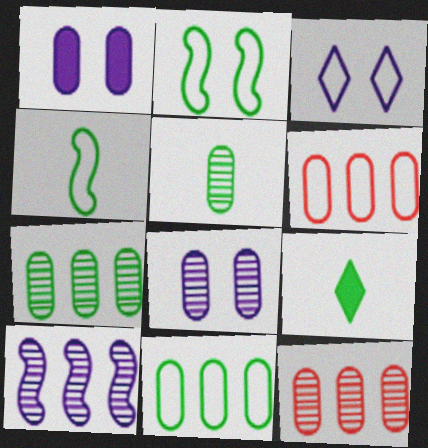[[1, 5, 6], 
[2, 7, 9], 
[3, 4, 6], 
[4, 5, 9], 
[5, 8, 12]]